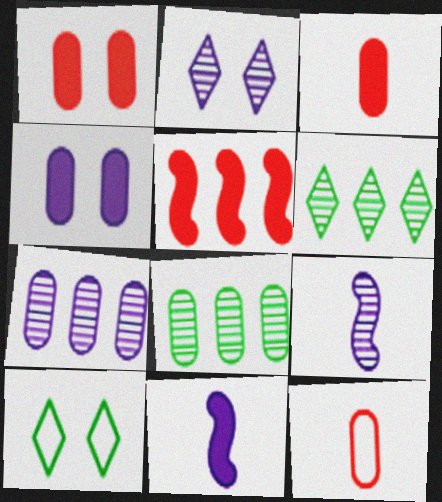[[2, 7, 9], 
[4, 8, 12]]